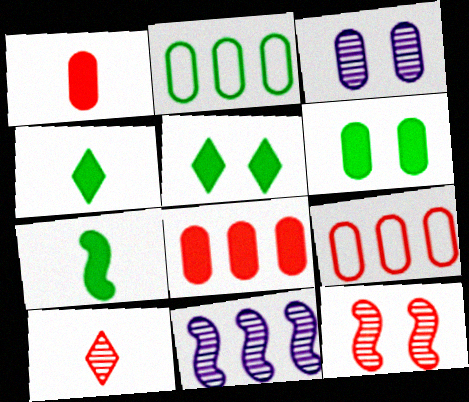[[1, 2, 3]]